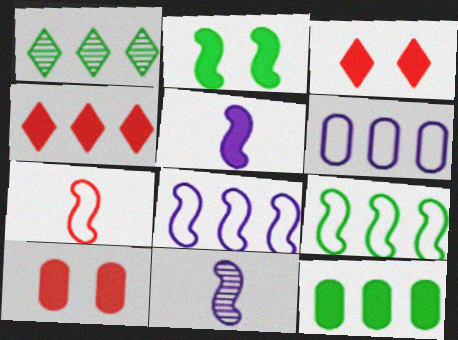[[1, 9, 12], 
[3, 5, 12]]